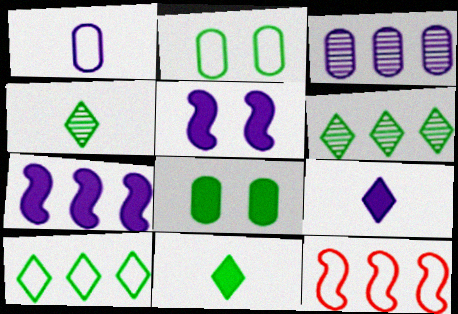[]